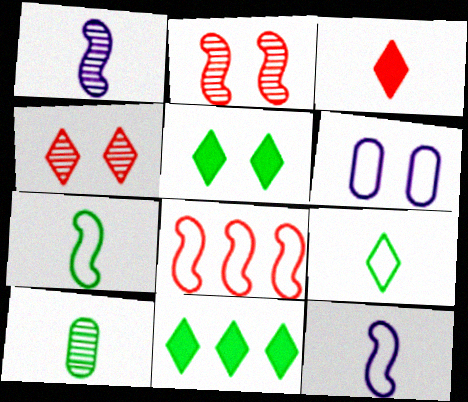[[2, 5, 6], 
[3, 10, 12], 
[6, 8, 9]]